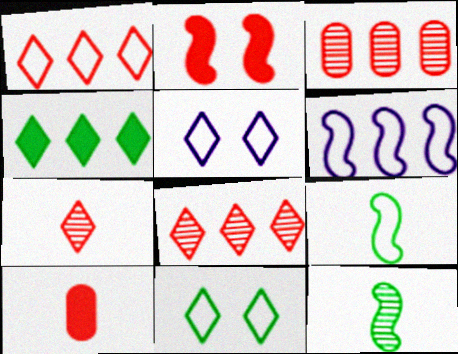[[2, 6, 12], 
[3, 4, 6], 
[4, 5, 7]]